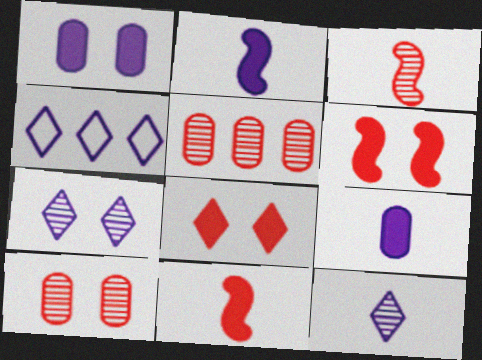[]